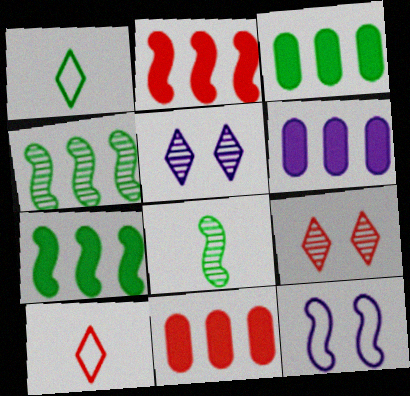[[2, 8, 12], 
[3, 6, 11]]